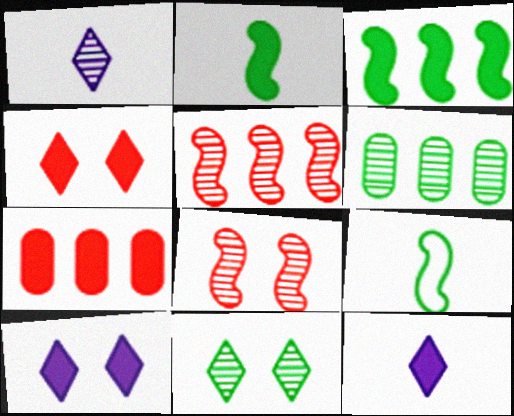[[1, 6, 8], 
[2, 7, 10]]